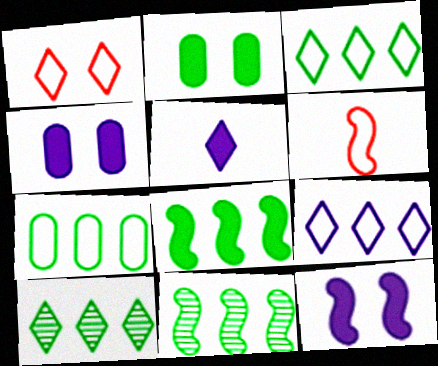[[1, 5, 10], 
[4, 6, 10], 
[6, 11, 12], 
[7, 8, 10]]